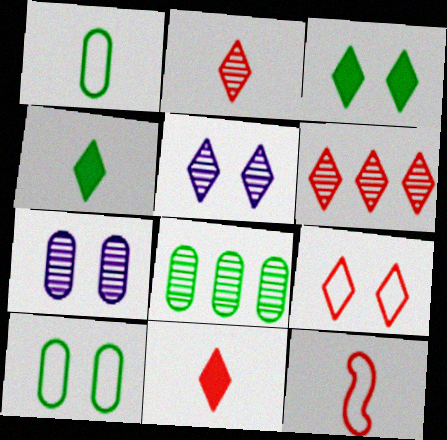[[3, 5, 9], 
[6, 9, 11]]